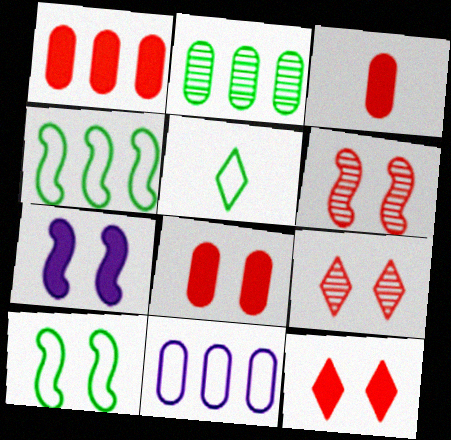[[1, 2, 11], 
[1, 3, 8], 
[6, 7, 10]]